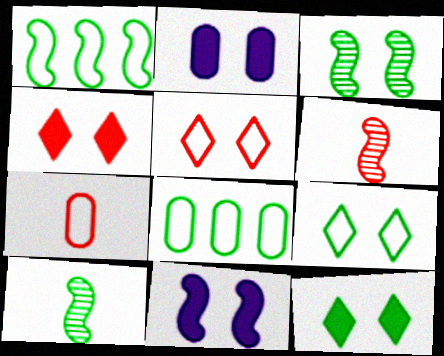[[1, 6, 11], 
[2, 3, 5], 
[8, 10, 12]]